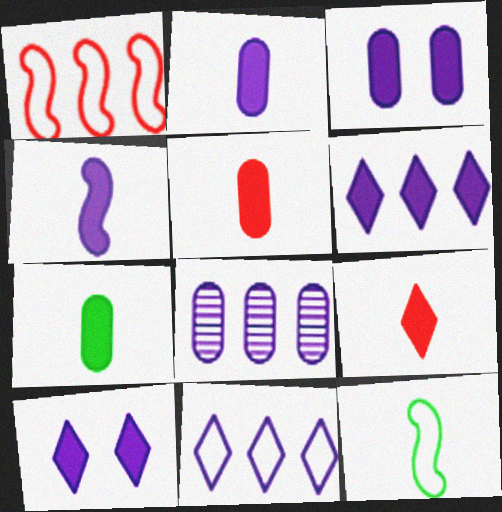[[2, 5, 7], 
[3, 4, 6], 
[4, 7, 9]]